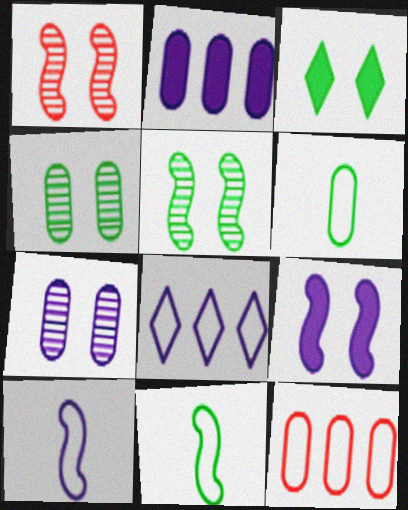[]